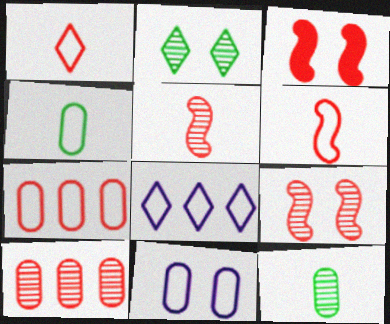[[1, 3, 10], 
[2, 3, 11], 
[3, 8, 12], 
[4, 7, 11]]